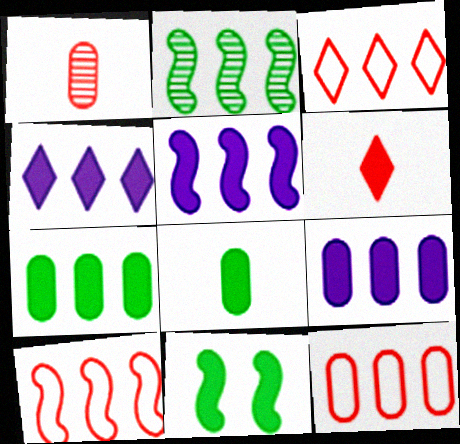[[2, 3, 9], 
[2, 4, 12], 
[2, 5, 10], 
[3, 10, 12], 
[4, 5, 9], 
[6, 9, 11]]